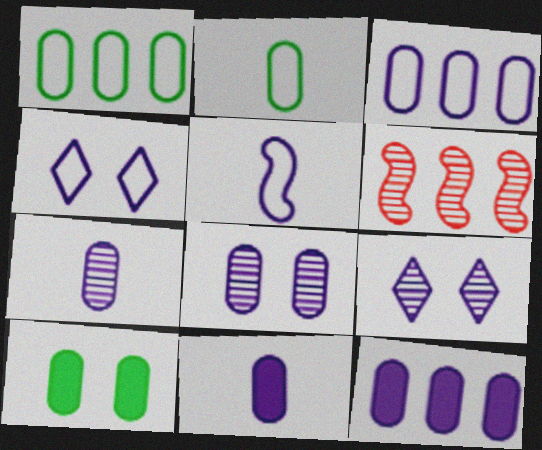[[3, 4, 5], 
[3, 8, 11], 
[5, 9, 12]]